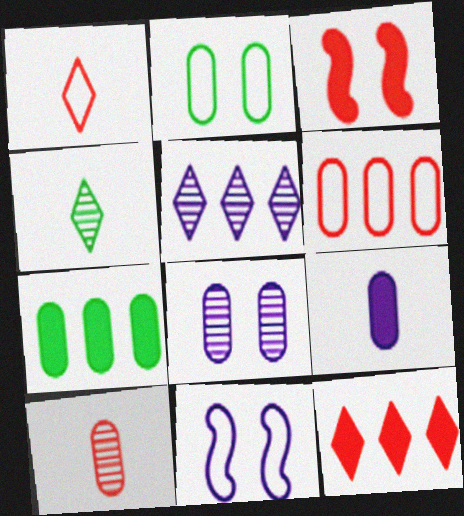[[5, 9, 11]]